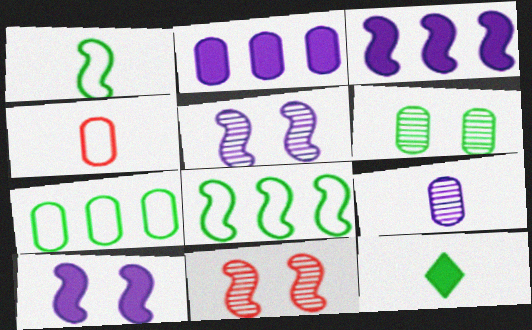[[1, 3, 11], 
[2, 4, 6], 
[6, 8, 12]]